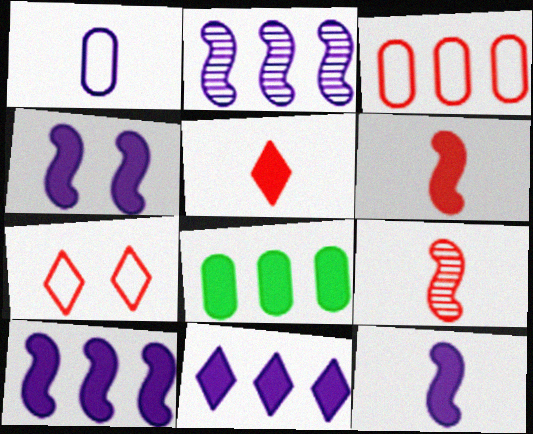[[4, 5, 8], 
[4, 10, 12]]